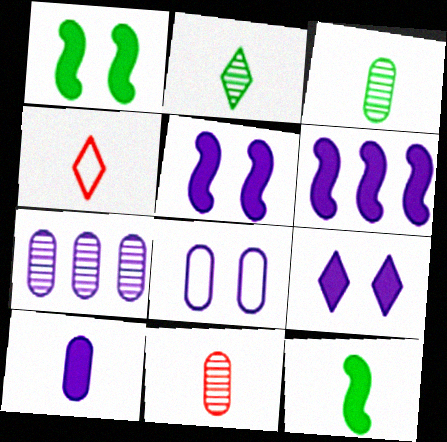[[1, 4, 7], 
[6, 9, 10], 
[7, 8, 10]]